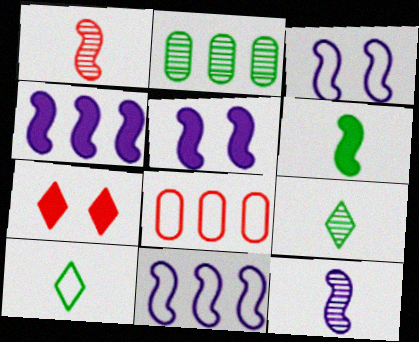[[1, 7, 8], 
[3, 4, 12], 
[3, 8, 10], 
[5, 8, 9], 
[5, 11, 12]]